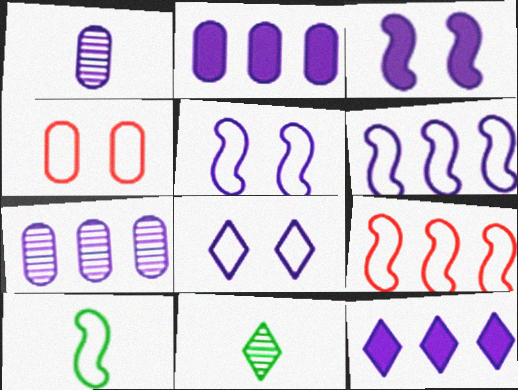[[1, 5, 12], 
[5, 9, 10], 
[6, 7, 12]]